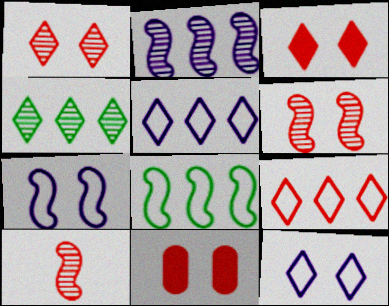[[9, 10, 11]]